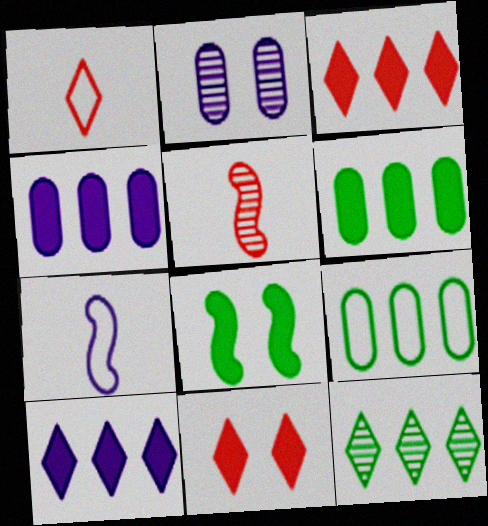[[2, 5, 12], 
[2, 7, 10]]